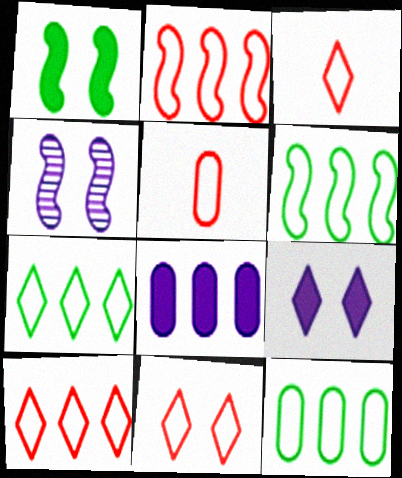[[2, 5, 11], 
[3, 10, 11], 
[6, 7, 12]]